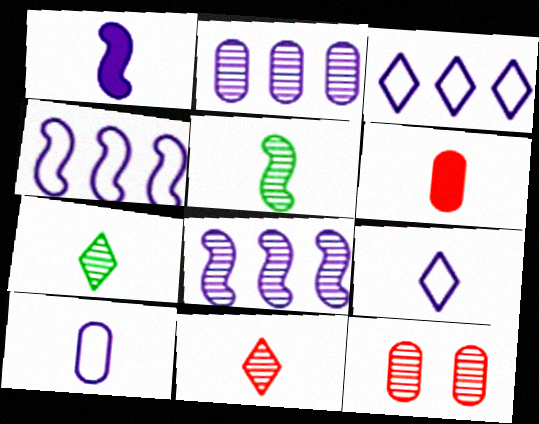[[5, 6, 9], 
[7, 8, 12]]